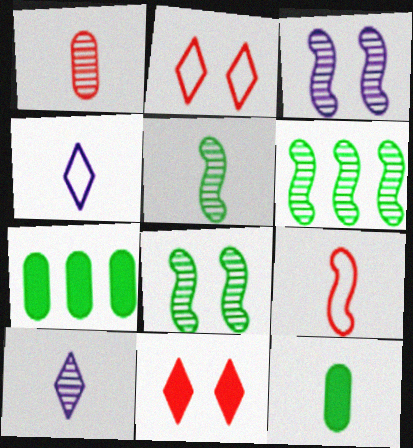[[1, 5, 10], 
[5, 6, 8], 
[9, 10, 12]]